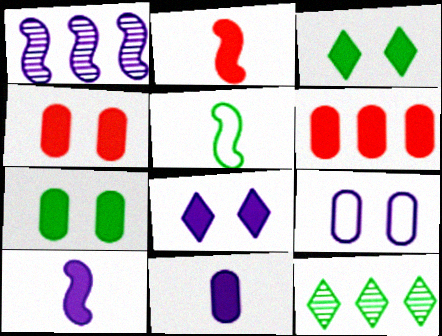[[2, 9, 12], 
[3, 6, 10], 
[5, 7, 12], 
[6, 7, 11]]